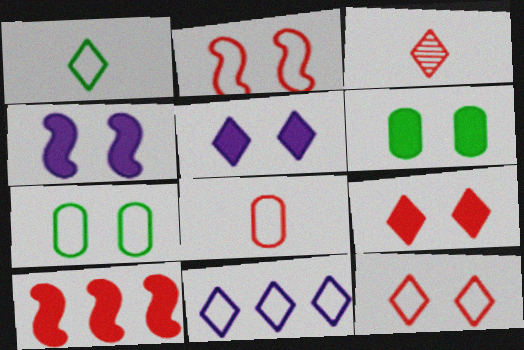[[1, 11, 12], 
[4, 6, 9]]